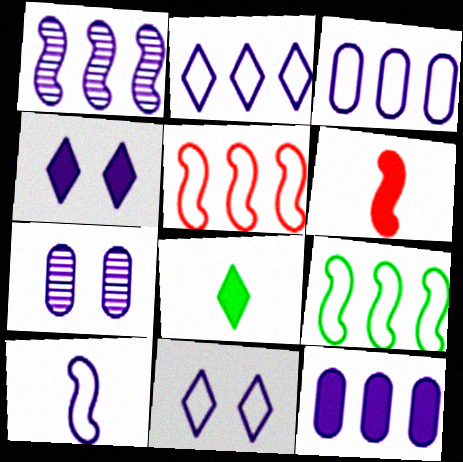[[1, 2, 12], 
[3, 10, 11], 
[5, 7, 8]]